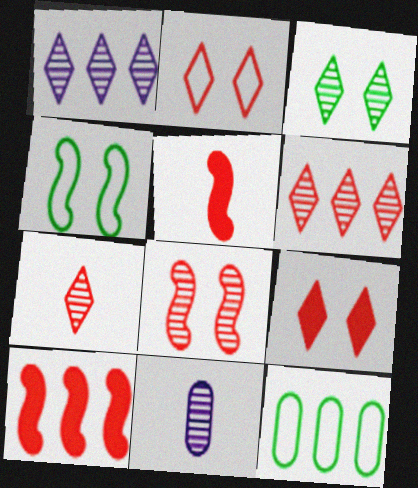[[1, 3, 7], 
[1, 10, 12]]